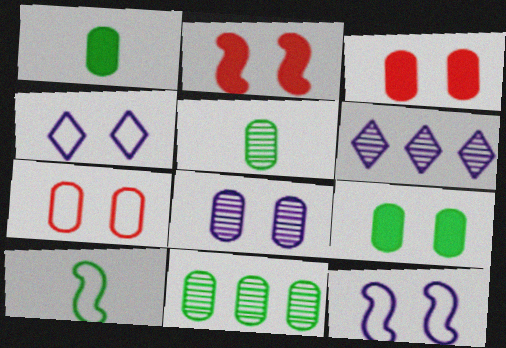[[3, 6, 10], 
[7, 8, 9]]